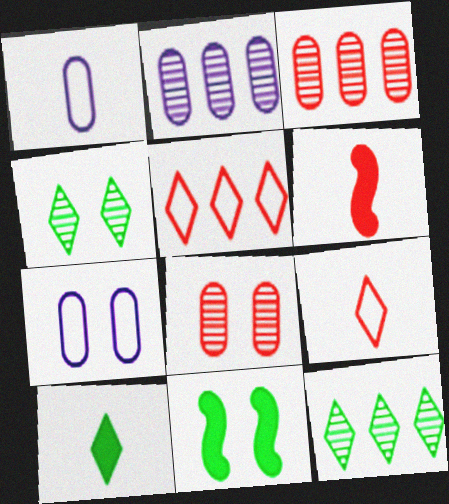[[2, 9, 11], 
[5, 6, 8], 
[6, 7, 12]]